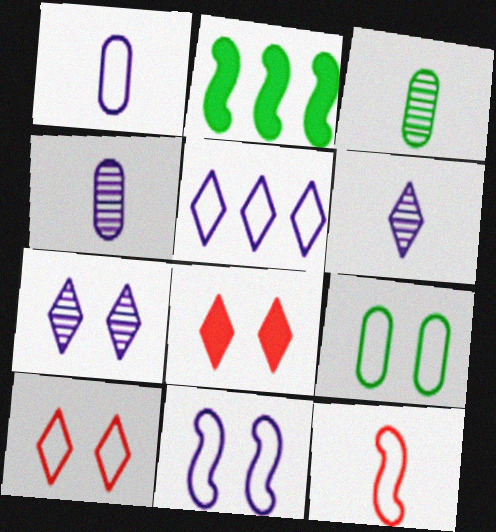[[1, 5, 11], 
[2, 4, 10], 
[5, 9, 12], 
[9, 10, 11]]